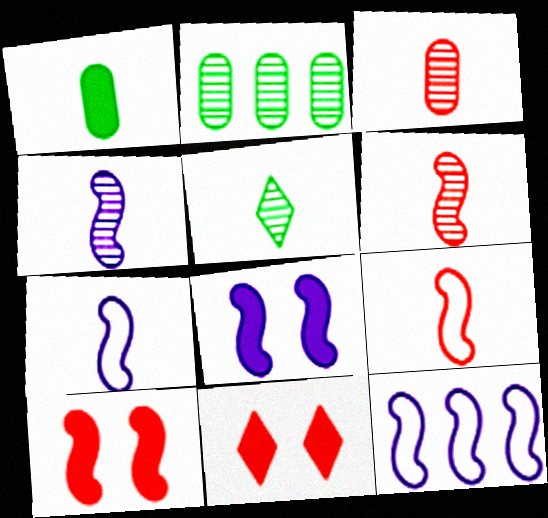[[2, 7, 11], 
[3, 4, 5], 
[4, 8, 12]]